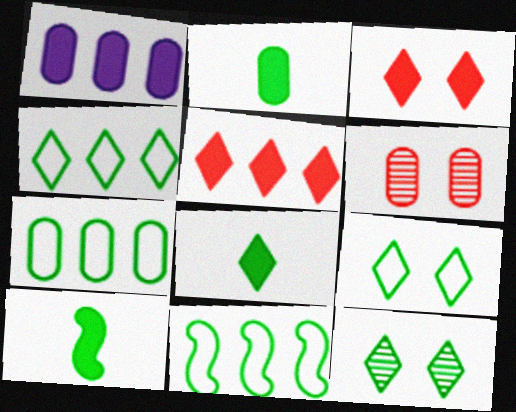[[1, 3, 10], 
[2, 8, 10], 
[2, 11, 12], 
[4, 7, 11], 
[4, 8, 12], 
[7, 10, 12]]